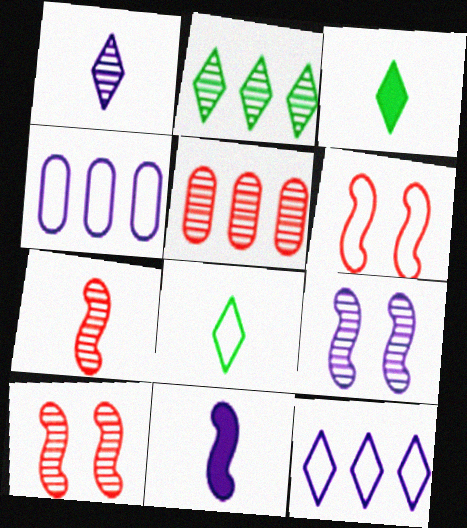[[3, 4, 10], 
[4, 6, 8]]